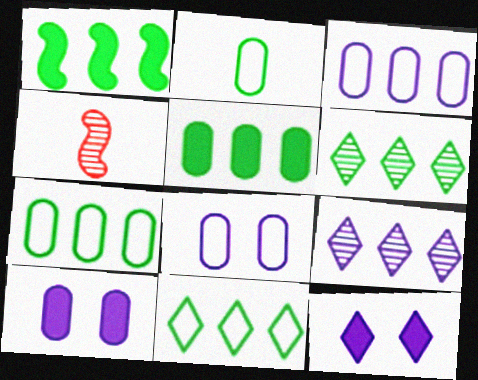[[1, 6, 7], 
[4, 7, 12], 
[4, 10, 11]]